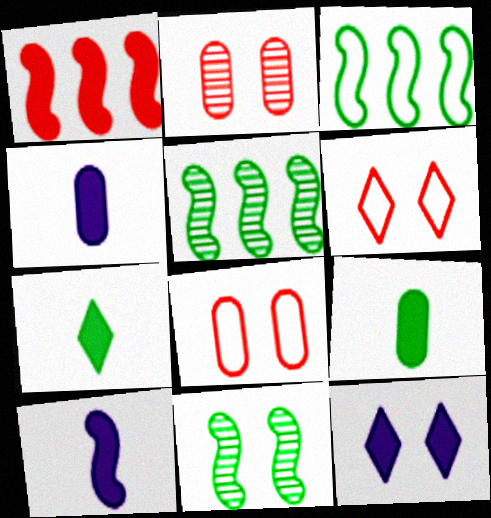[[1, 9, 12], 
[4, 5, 6], 
[8, 11, 12]]